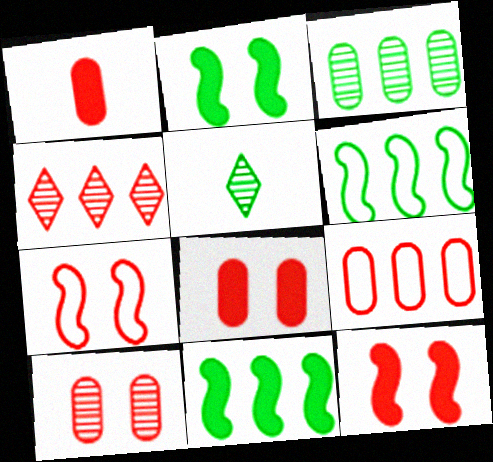[[1, 4, 7], 
[1, 9, 10]]